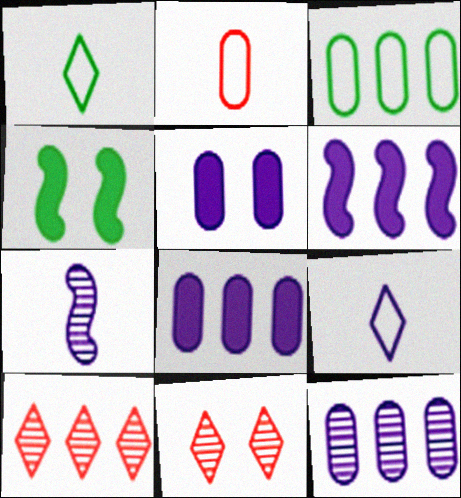[[3, 6, 10]]